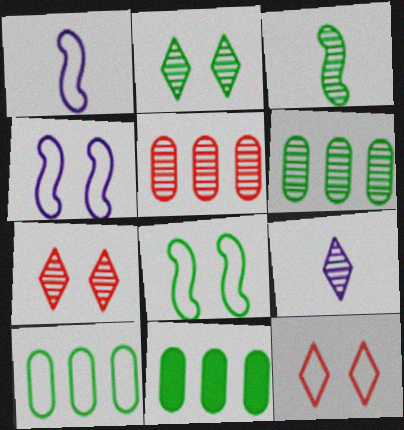[[1, 7, 11], 
[1, 10, 12], 
[2, 3, 6], 
[6, 10, 11]]